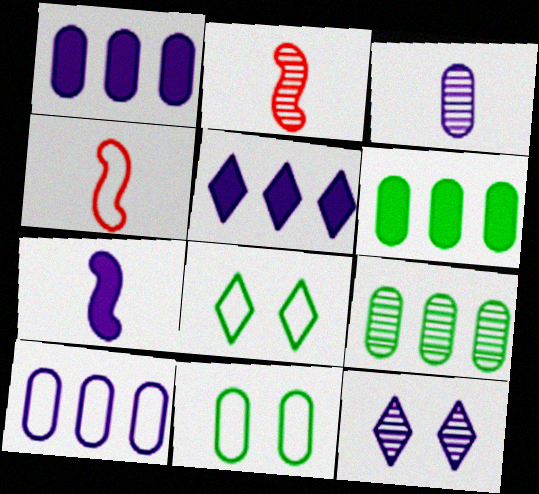[[1, 2, 8], 
[2, 5, 11], 
[2, 9, 12], 
[4, 6, 12], 
[4, 8, 10], 
[7, 10, 12]]